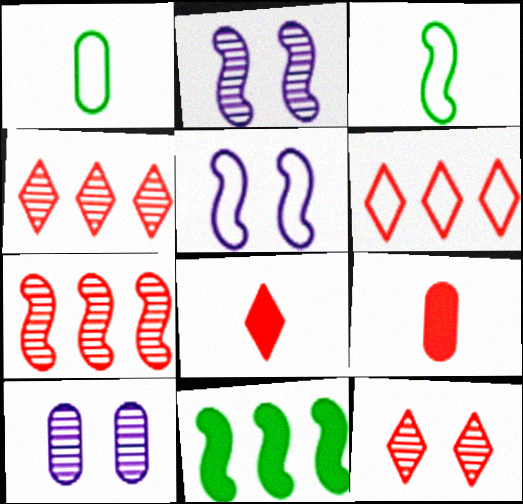[[1, 5, 6], 
[6, 8, 12]]